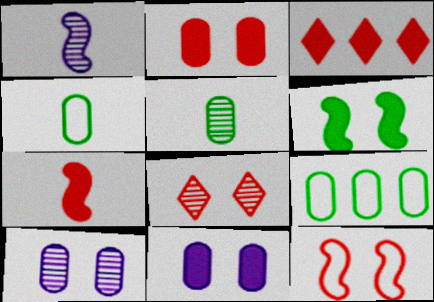[[2, 3, 7], 
[2, 8, 12]]